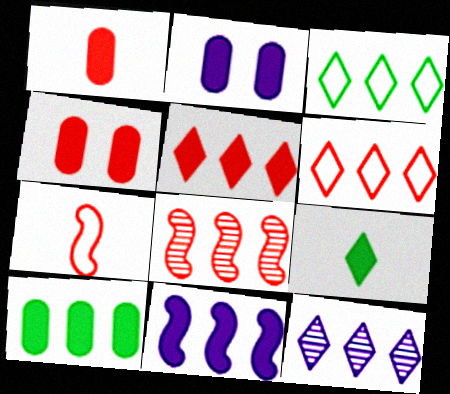[[1, 2, 10], 
[3, 5, 12], 
[4, 9, 11], 
[5, 10, 11]]